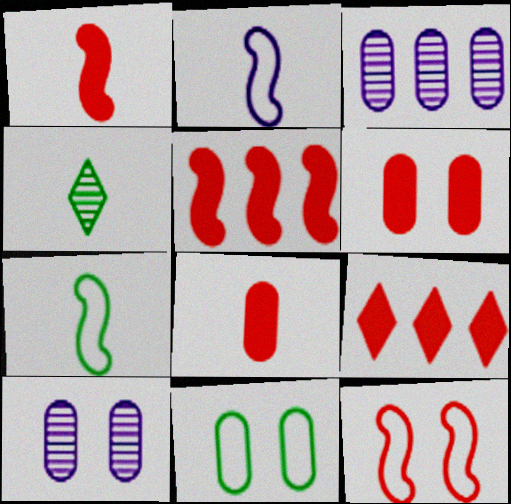[[1, 6, 9], 
[2, 4, 8], 
[3, 8, 11], 
[6, 10, 11], 
[7, 9, 10]]